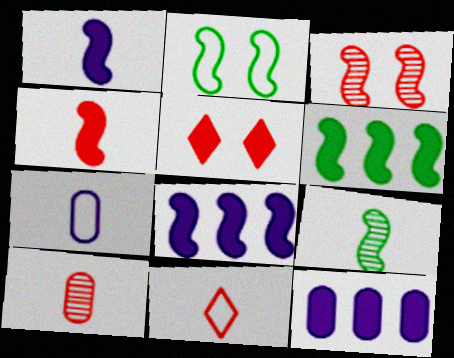[[2, 6, 9], 
[4, 10, 11]]